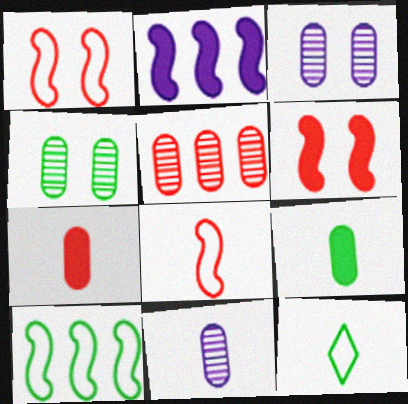[[4, 5, 11]]